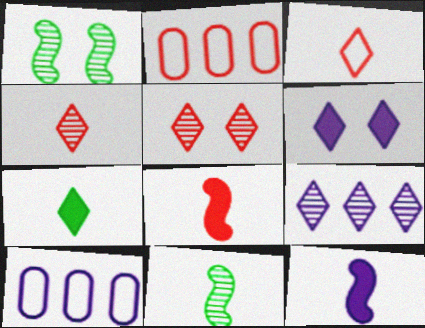[[2, 5, 8], 
[2, 6, 11]]